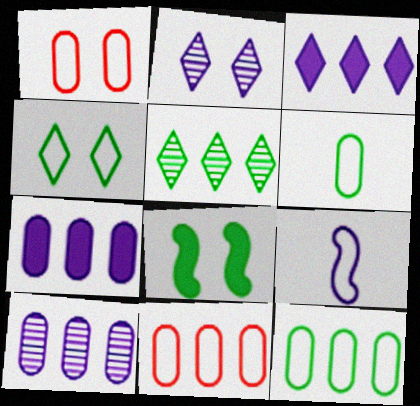[[1, 2, 8], 
[2, 7, 9], 
[4, 9, 11], 
[5, 6, 8]]